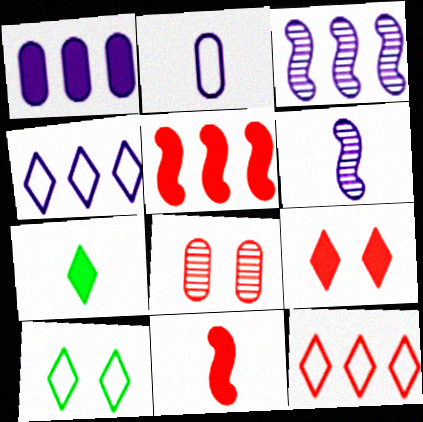[[1, 3, 4], 
[8, 11, 12]]